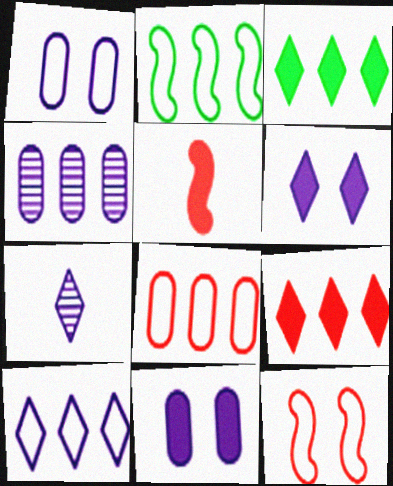[[2, 4, 9], 
[2, 8, 10], 
[3, 5, 11], 
[6, 7, 10]]